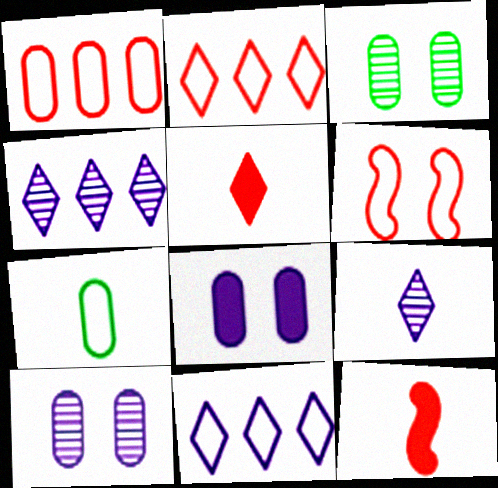[[3, 11, 12], 
[6, 7, 11], 
[7, 9, 12]]